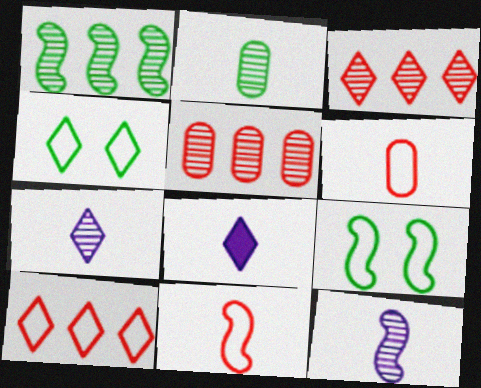[[2, 8, 11], 
[3, 4, 8], 
[5, 8, 9]]